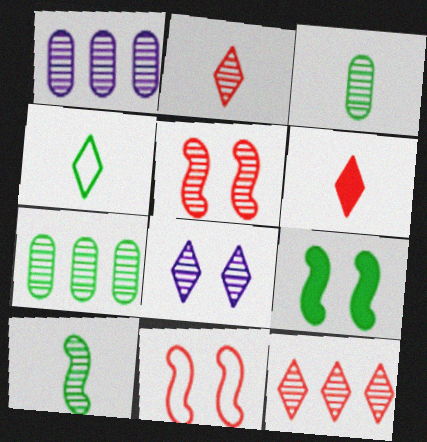[[4, 7, 9]]